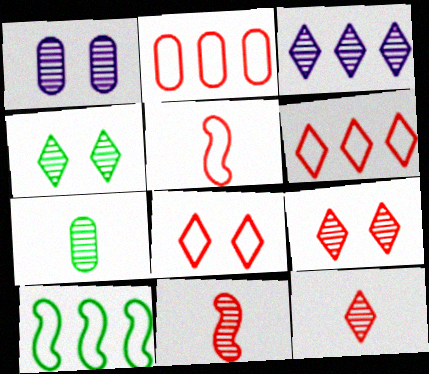[[2, 5, 8], 
[3, 4, 12]]